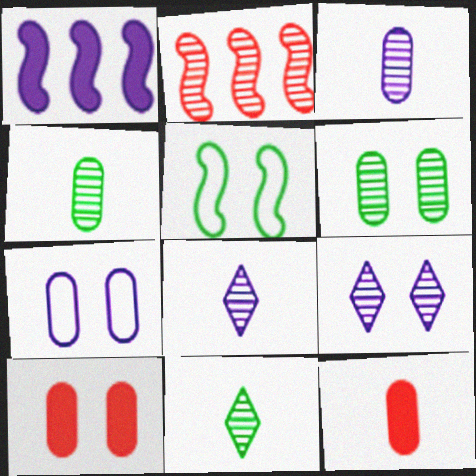[[1, 7, 8], 
[2, 4, 9], 
[2, 6, 8], 
[5, 9, 10], 
[6, 7, 10]]